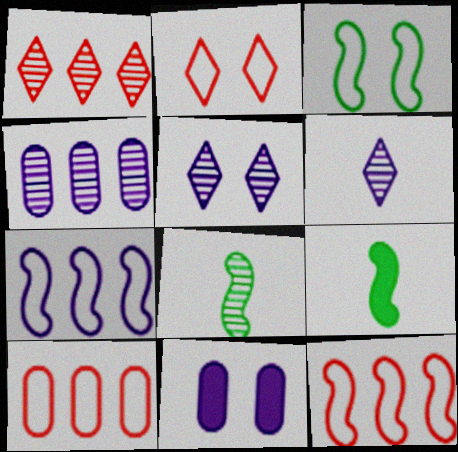[[2, 4, 9], 
[5, 9, 10], 
[6, 7, 11]]